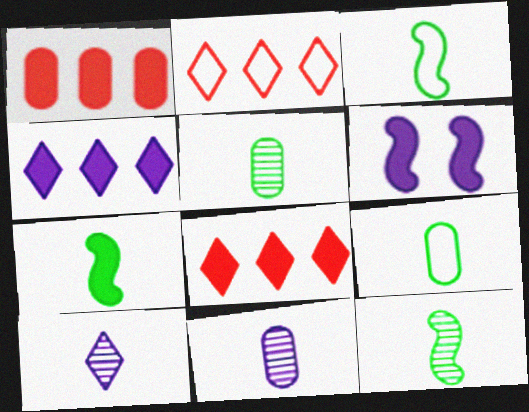[[2, 5, 6], 
[3, 7, 12]]